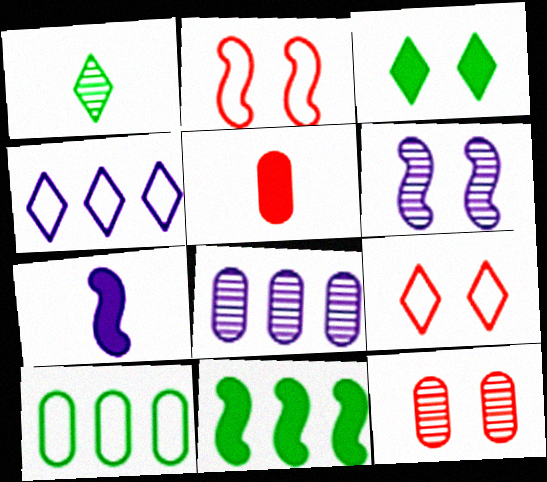[]